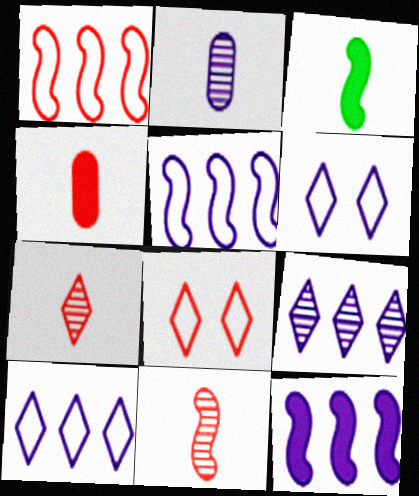[[2, 6, 12]]